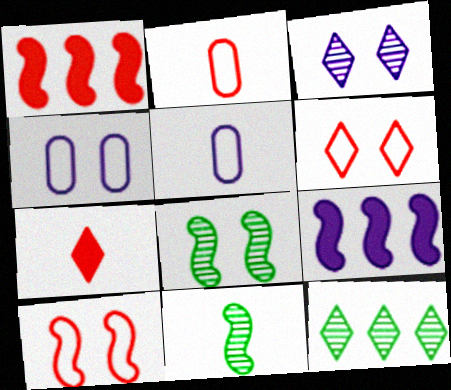[[3, 5, 9], 
[5, 7, 11], 
[9, 10, 11]]